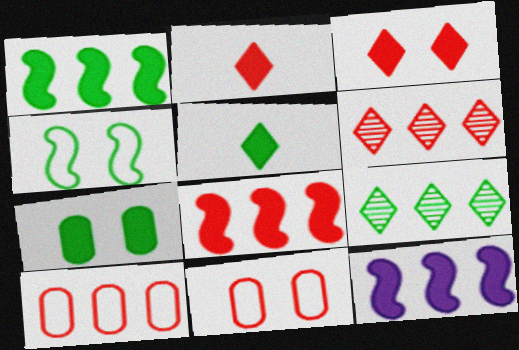[[1, 5, 7], 
[1, 8, 12], 
[2, 7, 12], 
[6, 8, 10], 
[9, 10, 12]]